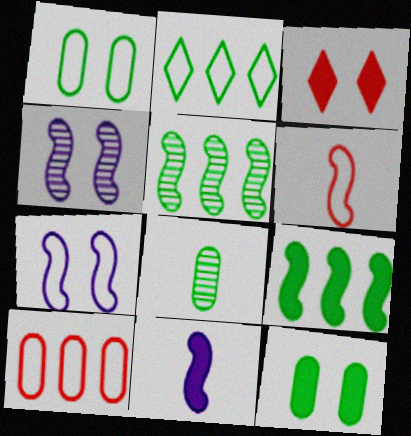[[1, 3, 4], 
[4, 6, 9]]